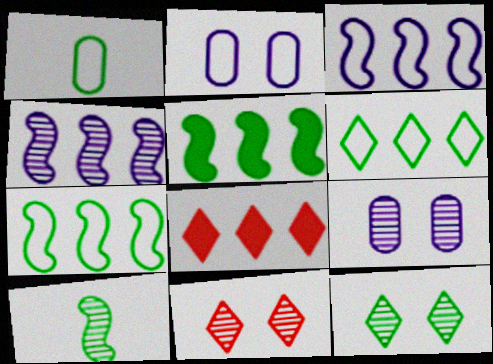[[1, 5, 12], 
[2, 8, 10]]